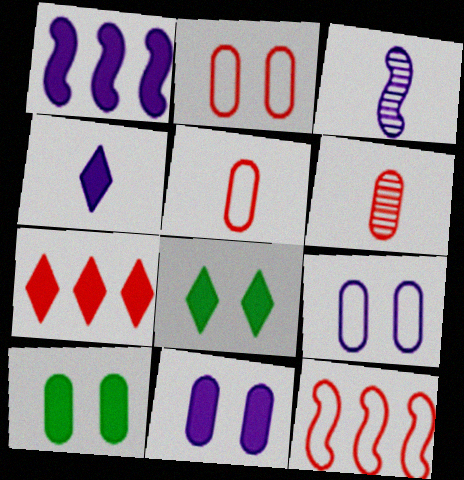[[1, 4, 11], 
[4, 7, 8]]